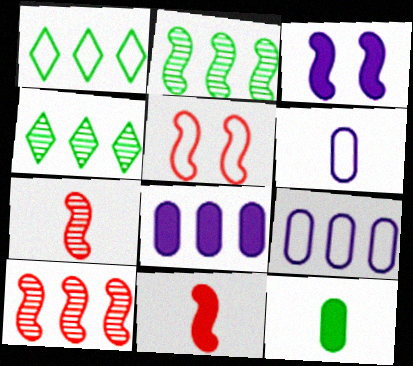[[1, 5, 6], 
[1, 8, 10], 
[5, 10, 11]]